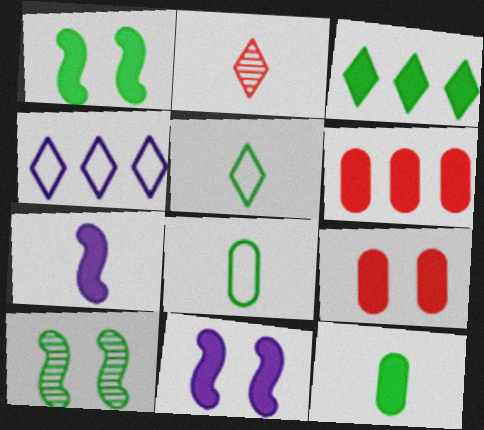[[1, 3, 12], 
[2, 7, 8], 
[3, 7, 9], 
[3, 8, 10]]